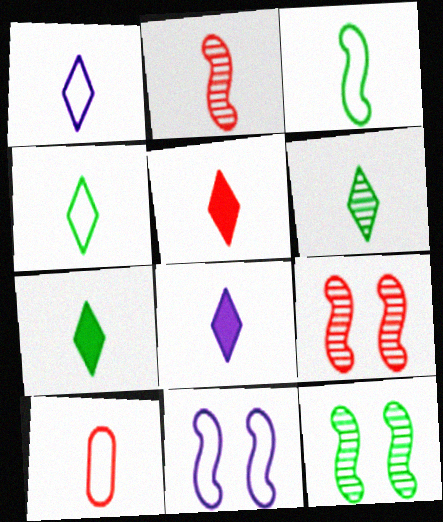[[1, 3, 10], 
[1, 5, 6], 
[2, 5, 10], 
[4, 6, 7], 
[5, 7, 8]]